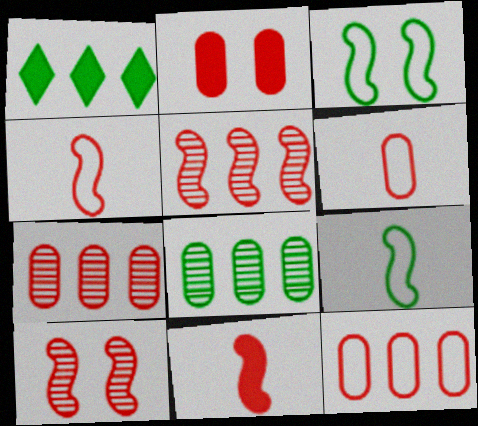[[2, 6, 7]]